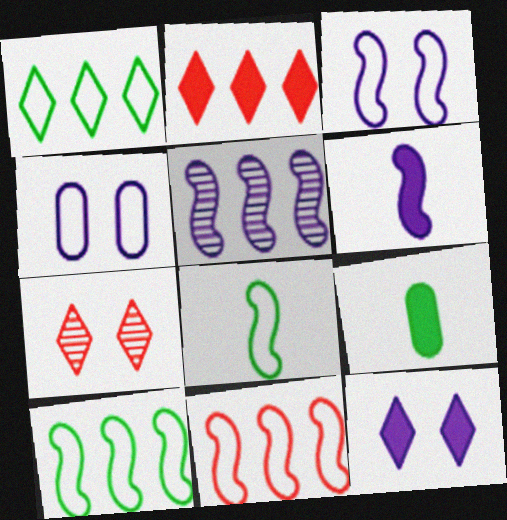[[3, 5, 6], 
[3, 8, 11]]